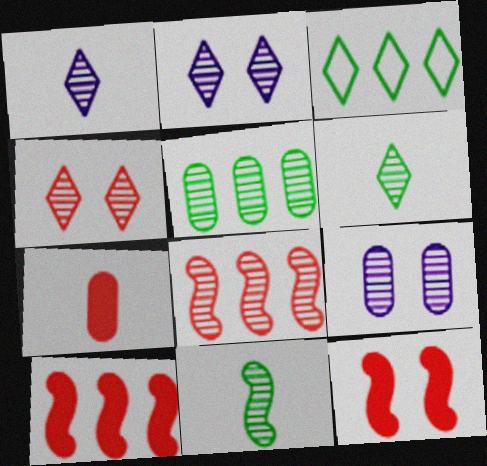[[6, 8, 9]]